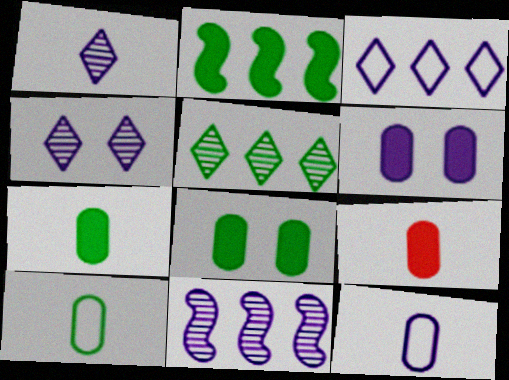[]